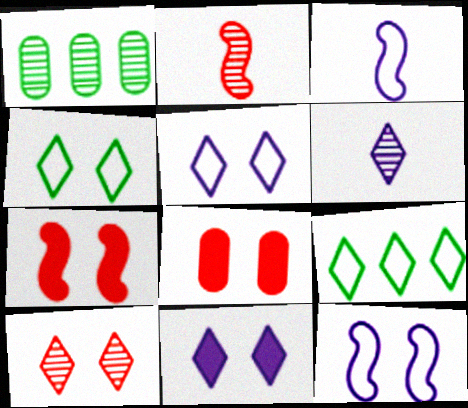[[4, 10, 11]]